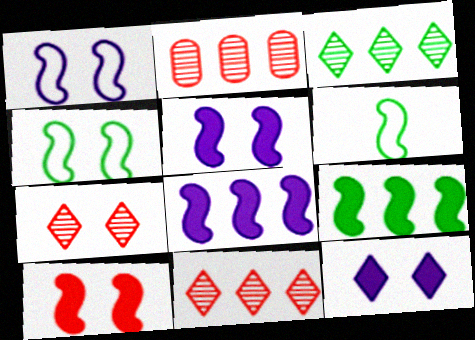[[2, 6, 12]]